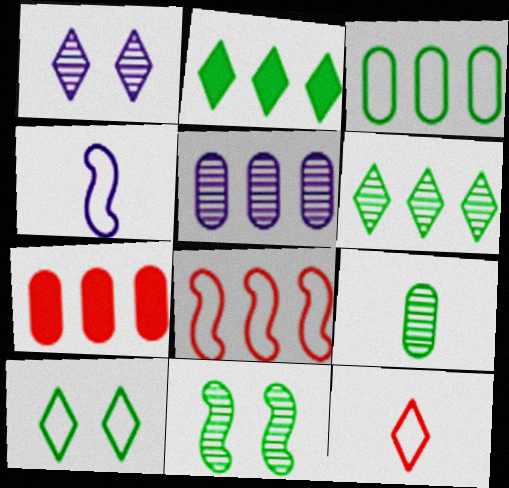[[1, 2, 12], 
[2, 5, 8], 
[3, 5, 7], 
[6, 9, 11]]